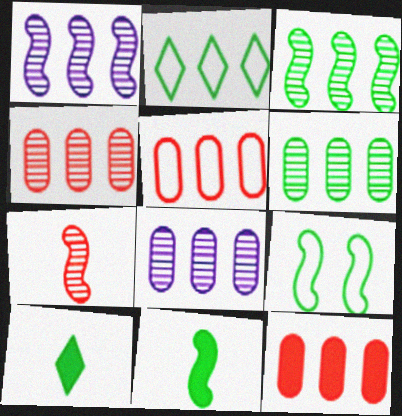[[1, 2, 12], 
[3, 9, 11], 
[4, 5, 12], 
[4, 6, 8], 
[6, 9, 10]]